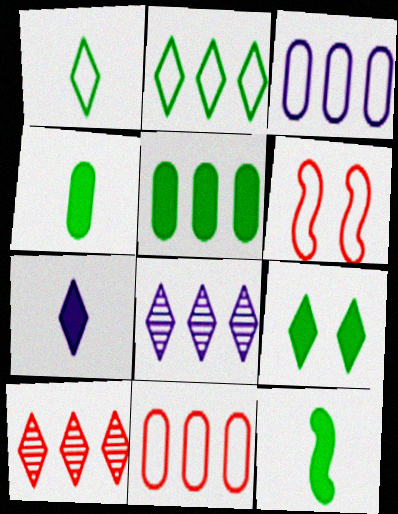[[1, 3, 6], 
[4, 6, 8], 
[5, 9, 12]]